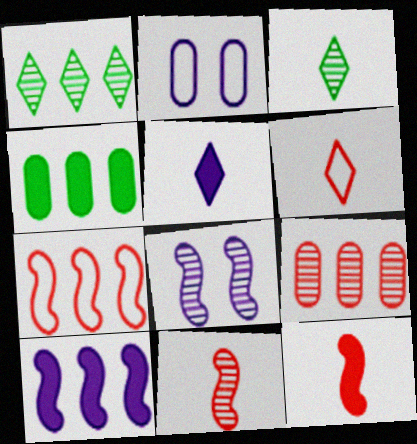[[1, 2, 12], 
[3, 5, 6], 
[3, 8, 9], 
[4, 6, 8]]